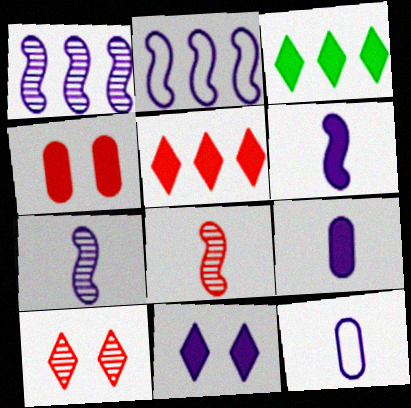[[1, 11, 12], 
[3, 4, 6]]